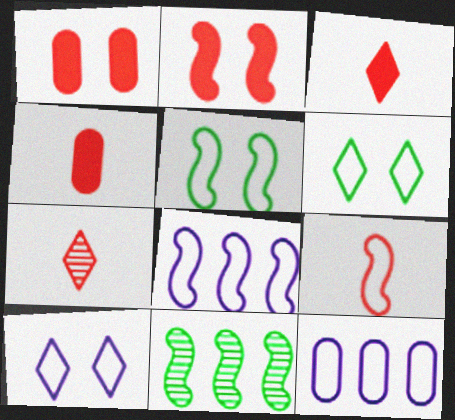[[4, 7, 9], 
[4, 10, 11], 
[5, 8, 9], 
[6, 9, 12]]